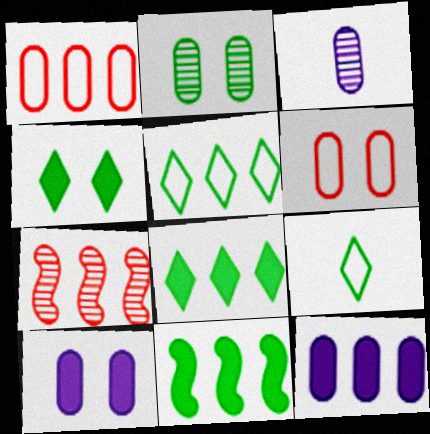[[2, 6, 10], 
[2, 9, 11], 
[5, 7, 12], 
[7, 9, 10]]